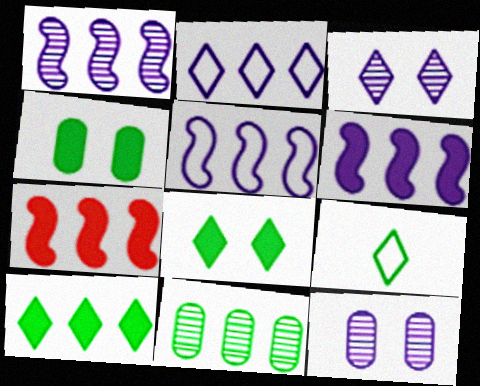[[1, 5, 6], 
[2, 7, 11], 
[7, 9, 12]]